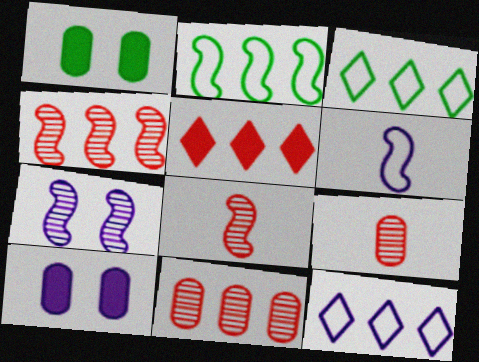[[1, 8, 12], 
[3, 8, 10]]